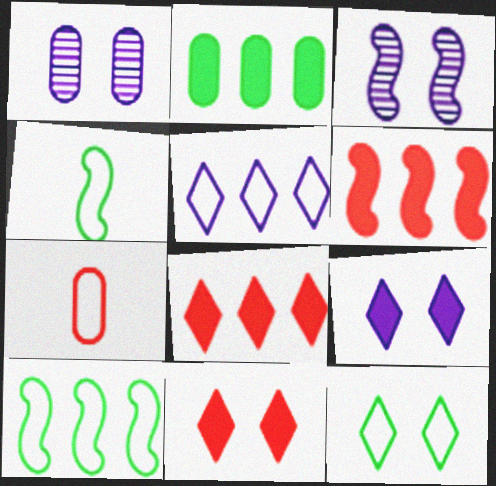[[1, 2, 7], 
[1, 4, 8], 
[3, 4, 6]]